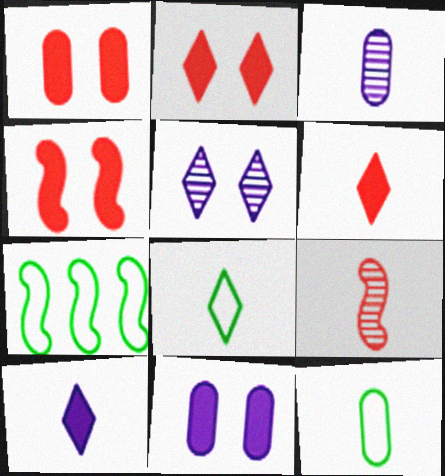[[1, 2, 4], 
[2, 3, 7], 
[9, 10, 12]]